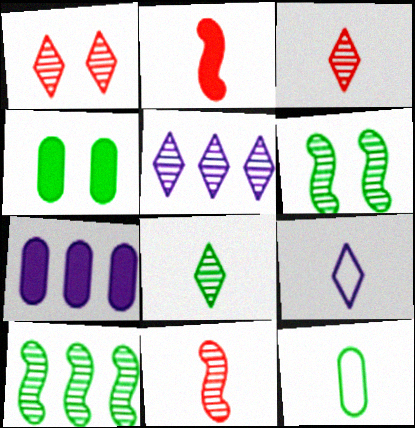[[1, 5, 8]]